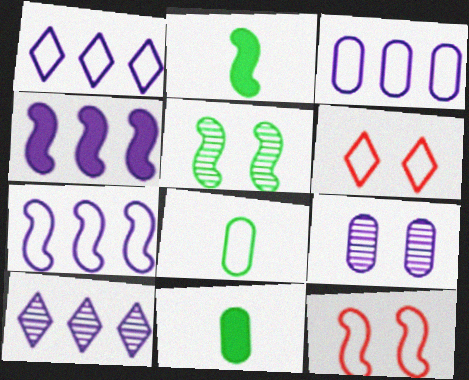[[1, 3, 7], 
[1, 8, 12], 
[3, 4, 10], 
[6, 7, 8], 
[10, 11, 12]]